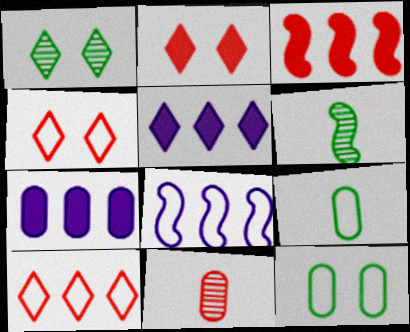[[3, 4, 11], 
[4, 6, 7], 
[4, 8, 9], 
[7, 11, 12]]